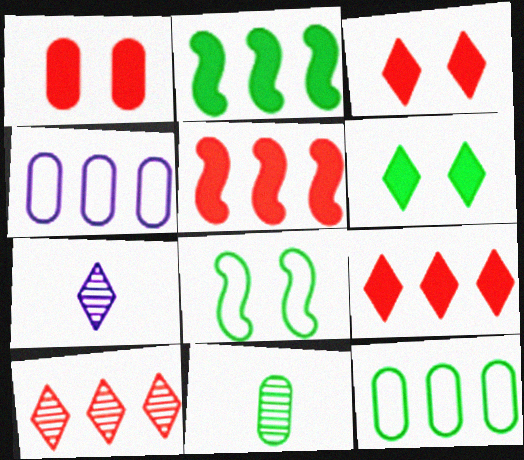[[1, 4, 11], 
[2, 4, 10]]